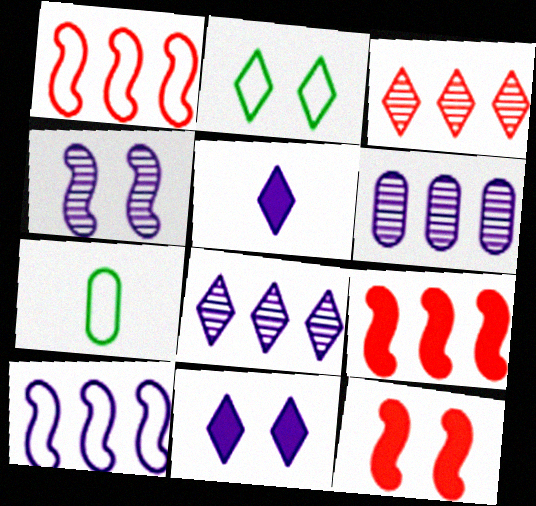[[2, 3, 5], 
[7, 8, 12]]